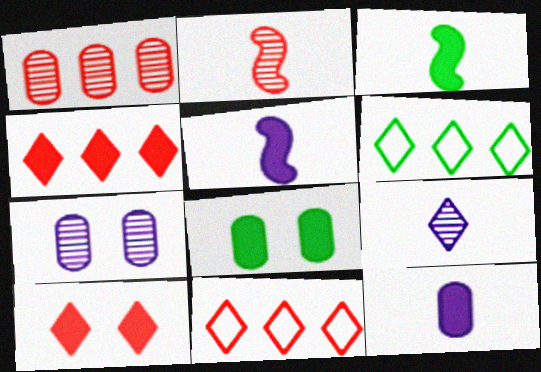[[3, 7, 11], 
[4, 5, 8], 
[6, 9, 10]]